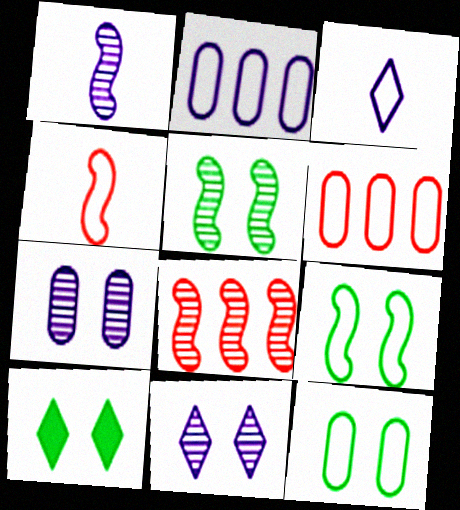[[1, 5, 8], 
[1, 6, 10], 
[3, 6, 9], 
[5, 10, 12]]